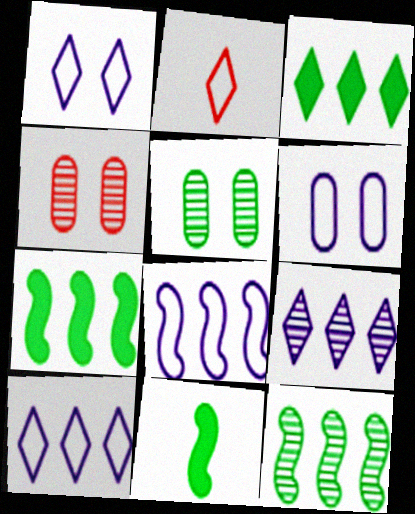[[4, 10, 11]]